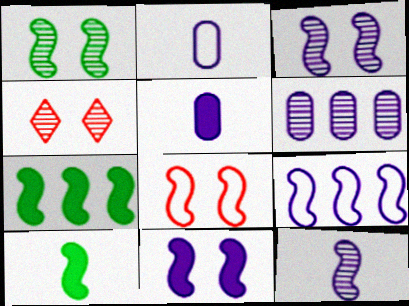[[1, 8, 11], 
[2, 4, 7], 
[7, 8, 12], 
[9, 11, 12]]